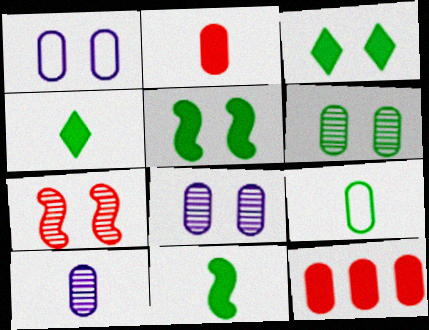[[1, 3, 7], 
[2, 9, 10], 
[8, 9, 12]]